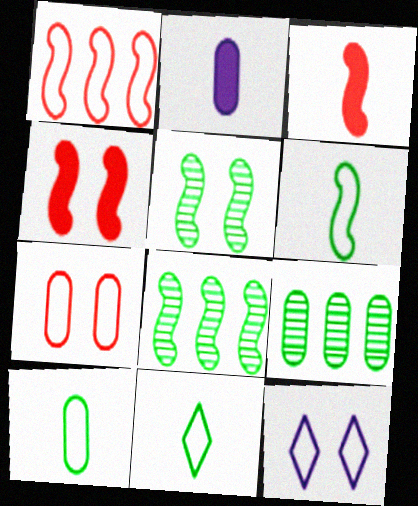[[1, 10, 12], 
[2, 7, 9], 
[3, 9, 12], 
[6, 10, 11]]